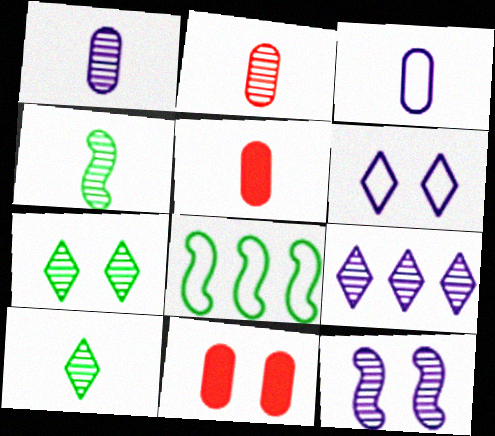[[1, 9, 12]]